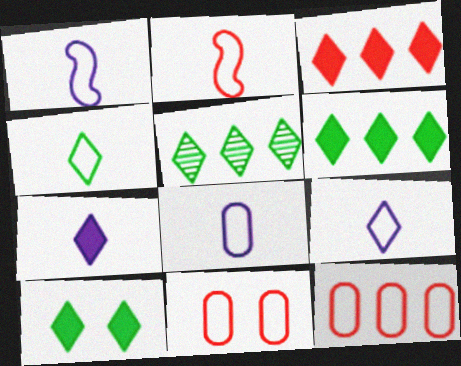[[1, 8, 9], 
[2, 4, 8], 
[3, 7, 10], 
[4, 5, 10]]